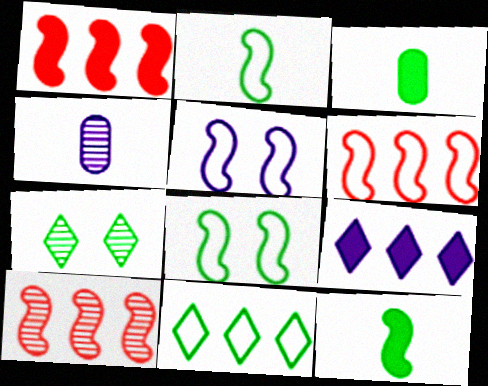[[1, 6, 10], 
[2, 5, 6], 
[4, 5, 9], 
[4, 7, 10], 
[5, 10, 12]]